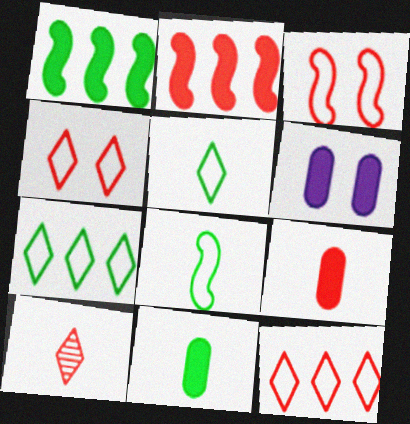[]